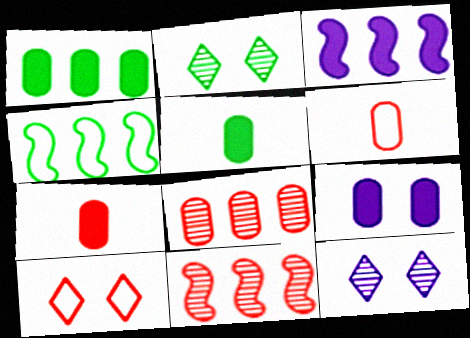[[1, 7, 9], 
[2, 3, 6], 
[2, 4, 5], 
[3, 4, 11], 
[4, 7, 12], 
[7, 10, 11]]